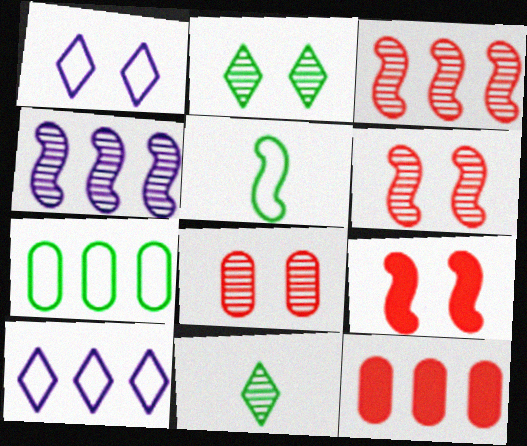[[4, 5, 9], 
[4, 8, 11]]